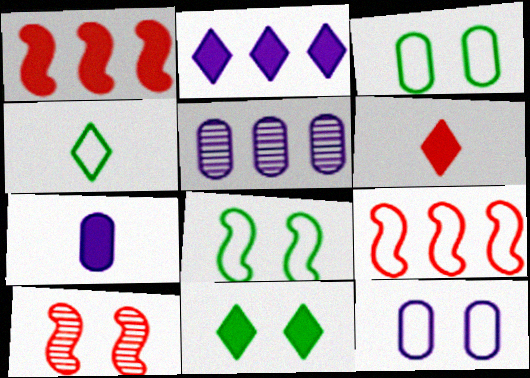[[1, 7, 11], 
[2, 6, 11], 
[4, 9, 12], 
[5, 6, 8], 
[5, 7, 12], 
[10, 11, 12]]